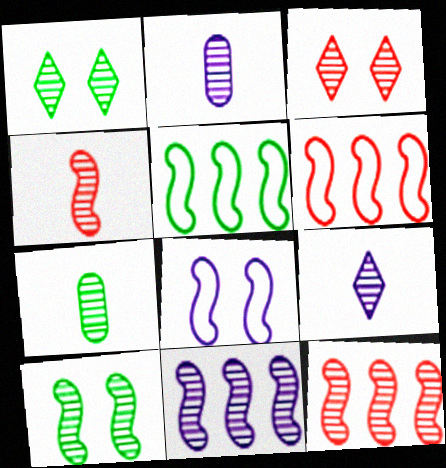[[1, 2, 12], 
[3, 7, 11], 
[4, 7, 9], 
[4, 10, 11]]